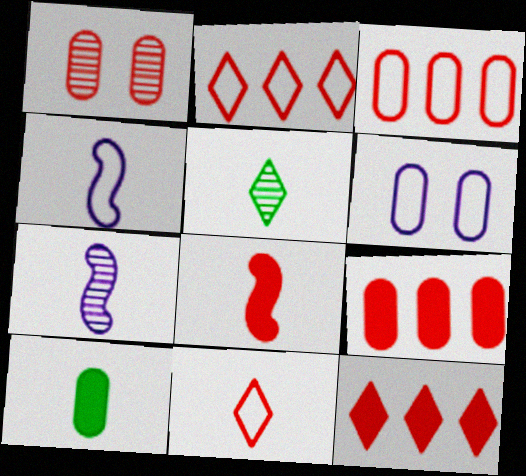[[1, 2, 8], 
[7, 10, 11]]